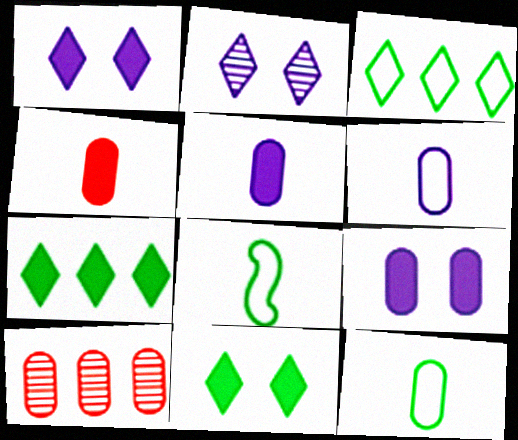[[1, 8, 10], 
[9, 10, 12]]